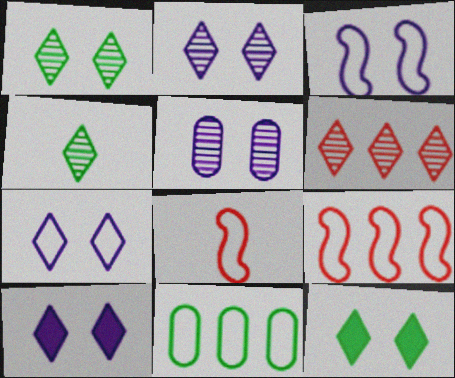[[2, 4, 6], 
[2, 7, 10], 
[3, 5, 10], 
[7, 8, 11]]